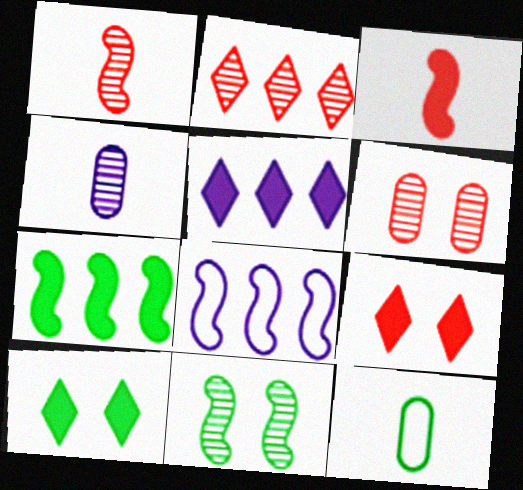[[1, 2, 6], 
[2, 4, 11], 
[3, 8, 11]]